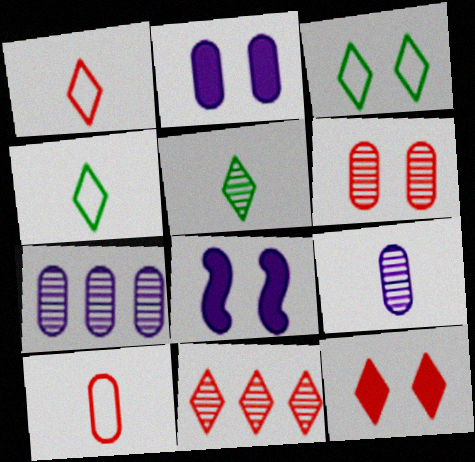[[1, 11, 12], 
[3, 6, 8]]